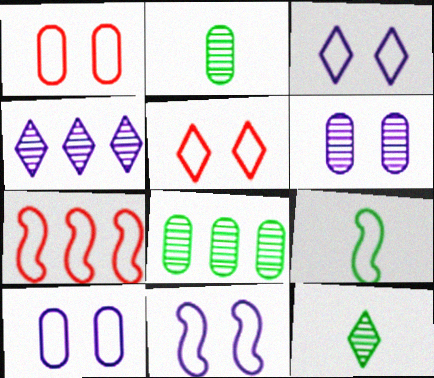[[3, 10, 11], 
[7, 9, 11]]